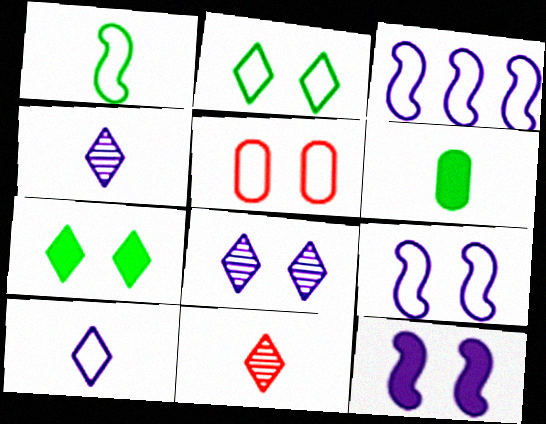[[2, 5, 9]]